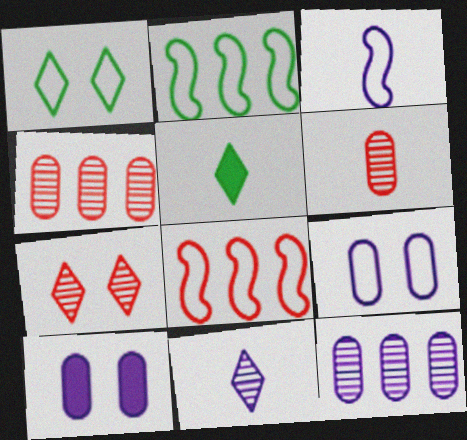[[3, 5, 6]]